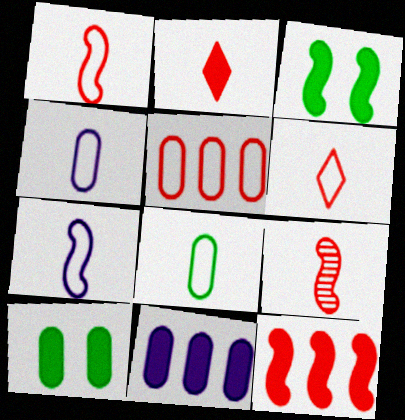[[2, 3, 11], 
[6, 7, 8]]